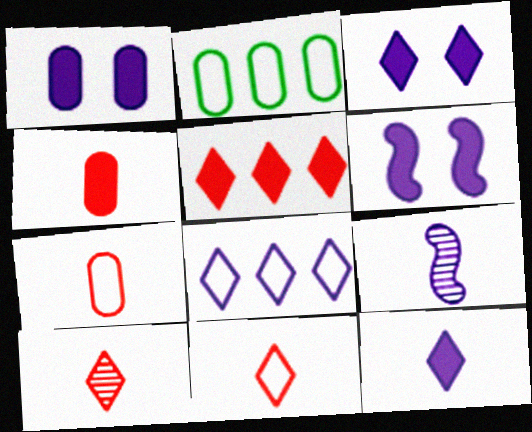[[1, 3, 6], 
[1, 8, 9], 
[2, 6, 10]]